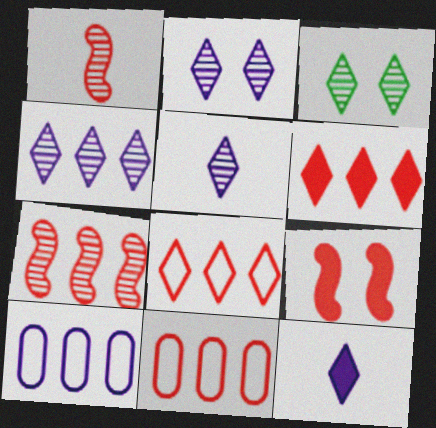[[2, 4, 5], 
[3, 8, 12], 
[6, 7, 11]]